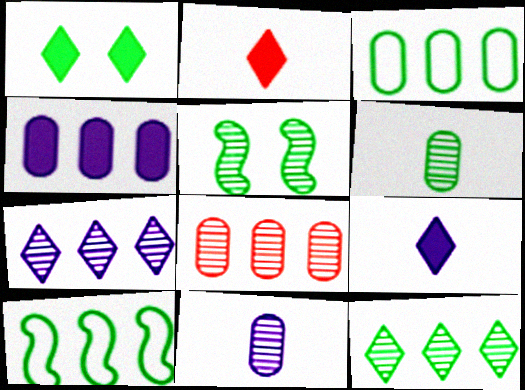[[1, 6, 10], 
[3, 4, 8], 
[5, 6, 12]]